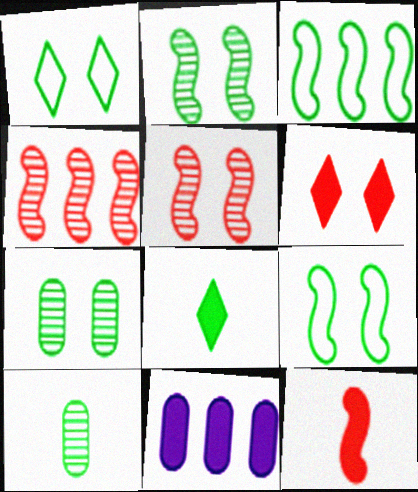[[3, 7, 8]]